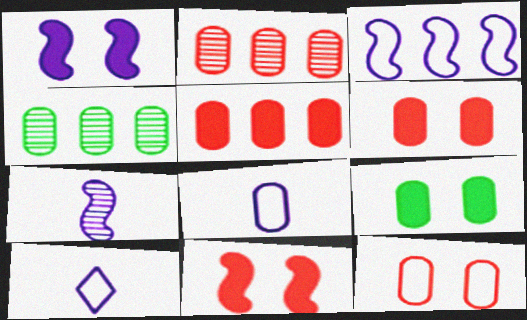[[1, 3, 7], 
[2, 8, 9], 
[4, 6, 8], 
[4, 10, 11]]